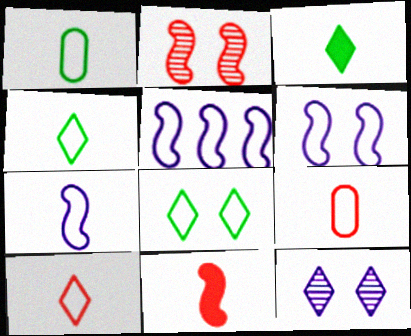[[1, 7, 10], 
[4, 7, 9], 
[5, 6, 7], 
[5, 8, 9]]